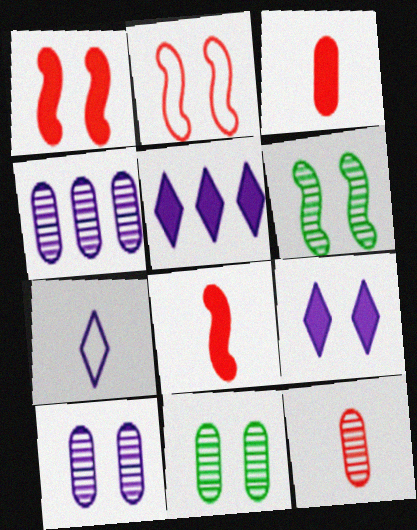[[2, 9, 11], 
[4, 11, 12]]